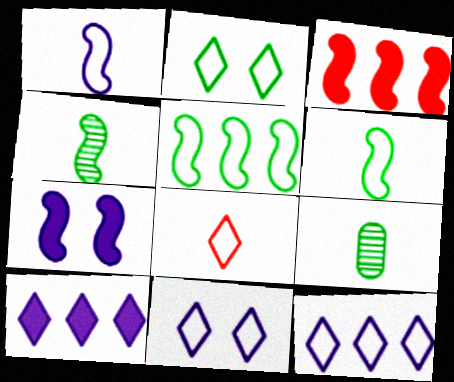[[2, 8, 12], 
[3, 9, 11]]